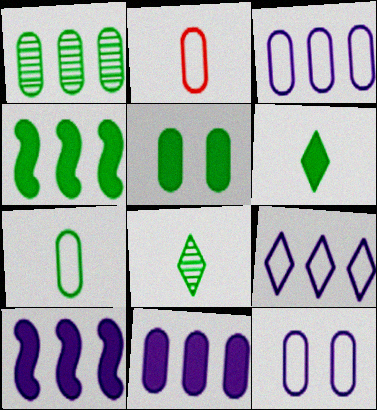[[1, 5, 7], 
[4, 5, 6]]